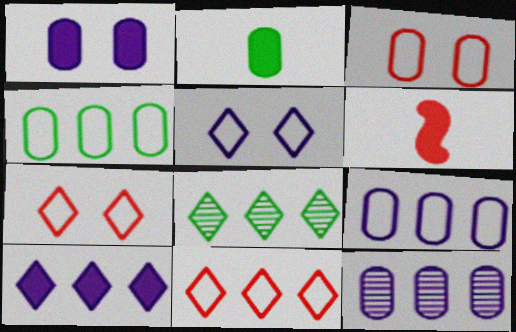[[2, 3, 12], 
[8, 10, 11]]